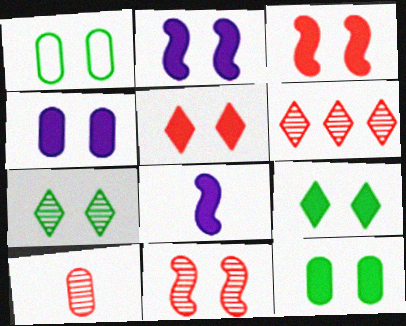[[1, 6, 8], 
[2, 5, 12], 
[3, 4, 9], 
[6, 10, 11]]